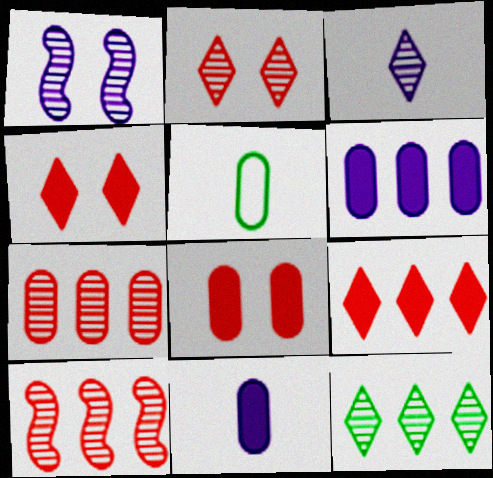[[1, 5, 9], 
[2, 3, 12]]